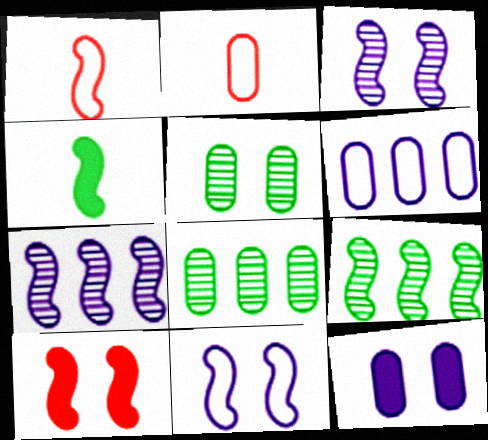[[2, 8, 12]]